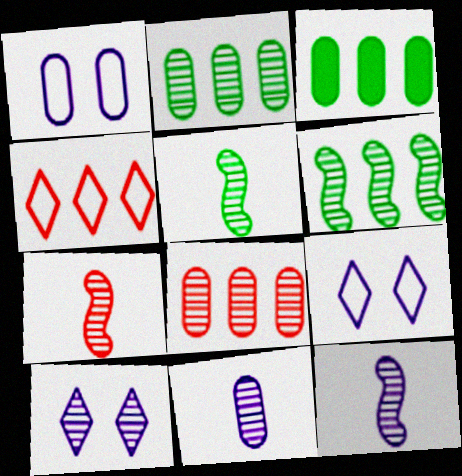[[2, 7, 10], 
[3, 7, 9], 
[5, 7, 12], 
[5, 8, 10]]